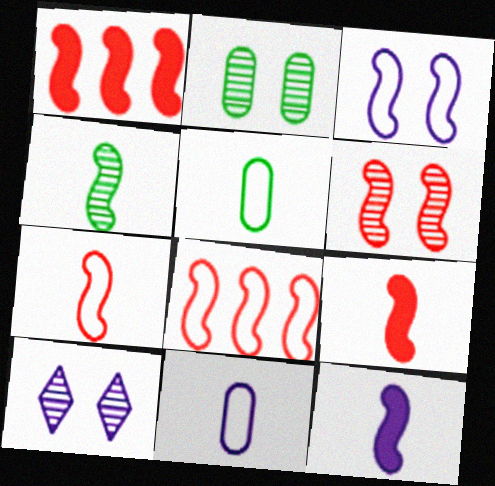[[1, 3, 4], 
[1, 5, 10], 
[1, 6, 7], 
[2, 6, 10], 
[4, 7, 12], 
[6, 8, 9]]